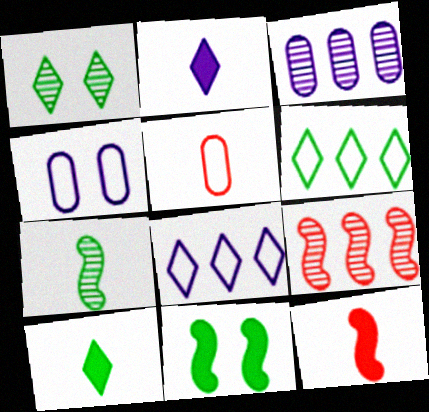[[1, 6, 10], 
[2, 5, 7], 
[4, 9, 10]]